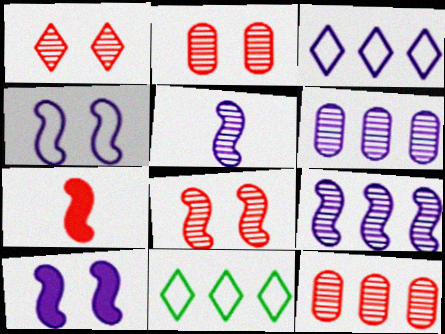[[1, 2, 8]]